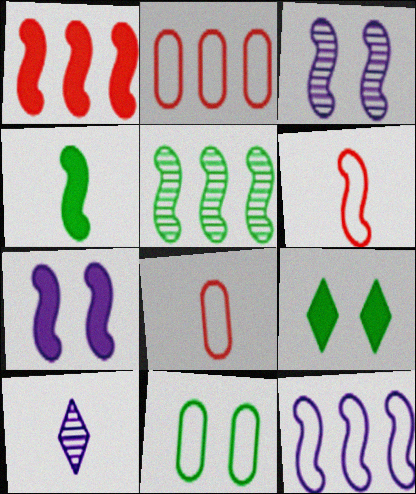[[1, 4, 7], 
[1, 5, 12], 
[1, 10, 11], 
[4, 8, 10], 
[5, 6, 7]]